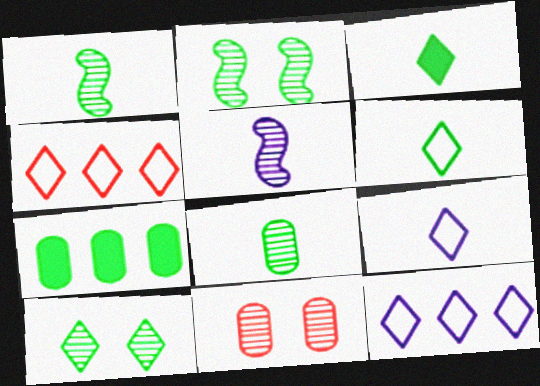[[2, 6, 7]]